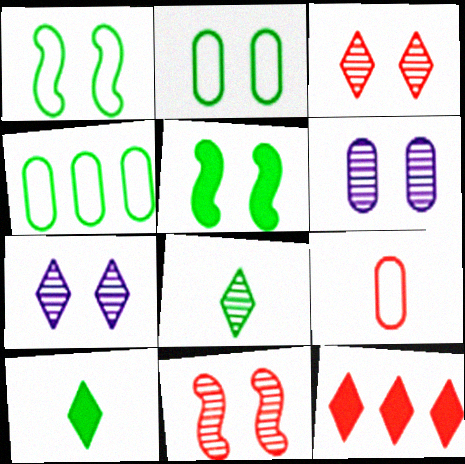[[4, 5, 8], 
[9, 11, 12]]